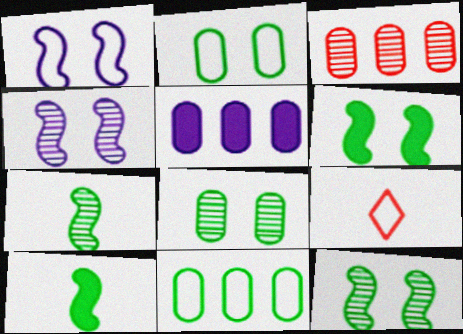[[1, 9, 11], 
[3, 5, 11], 
[5, 9, 12]]